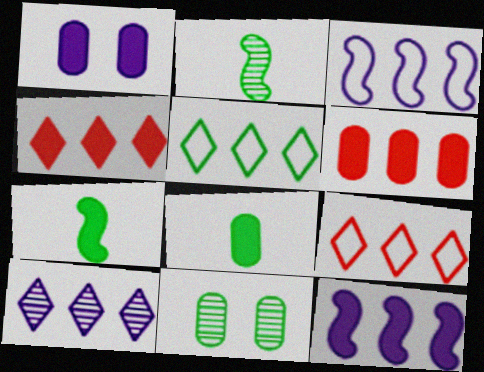[[1, 2, 9], 
[1, 4, 7], 
[1, 6, 8], 
[4, 5, 10], 
[5, 7, 11]]